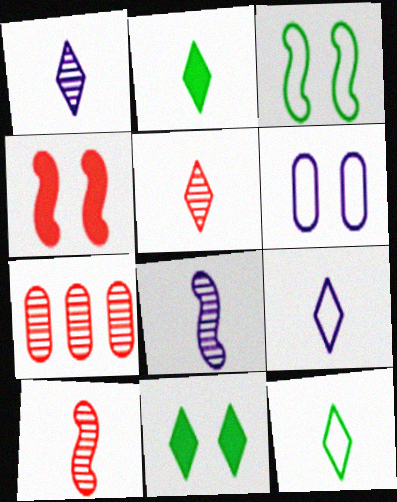[[2, 5, 9]]